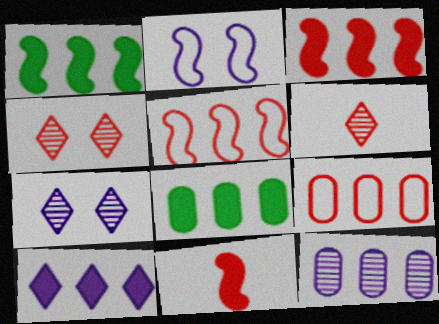[[2, 6, 8], 
[3, 8, 10], 
[4, 9, 11], 
[8, 9, 12]]